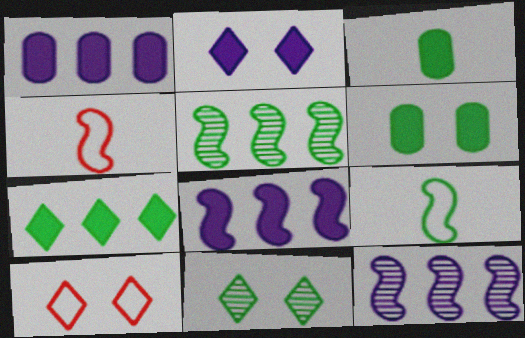[[1, 4, 11], 
[2, 10, 11], 
[3, 10, 12]]